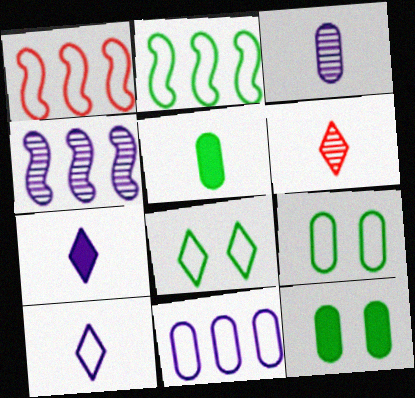[[1, 9, 10]]